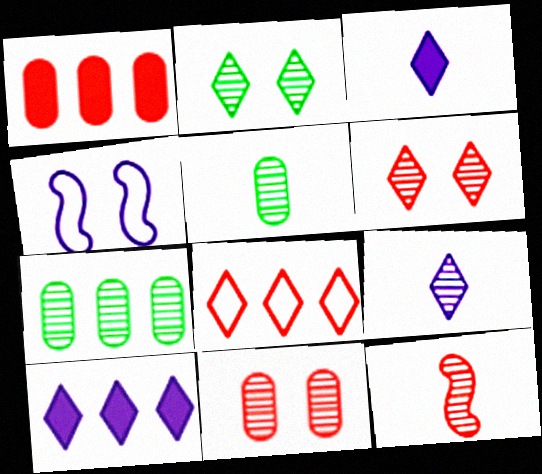[[2, 3, 8], 
[5, 9, 12]]